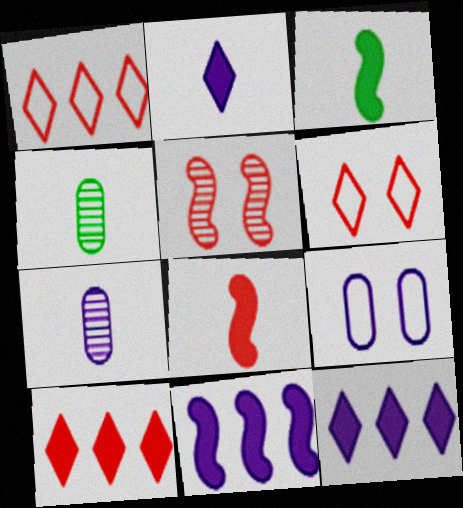[[4, 6, 11]]